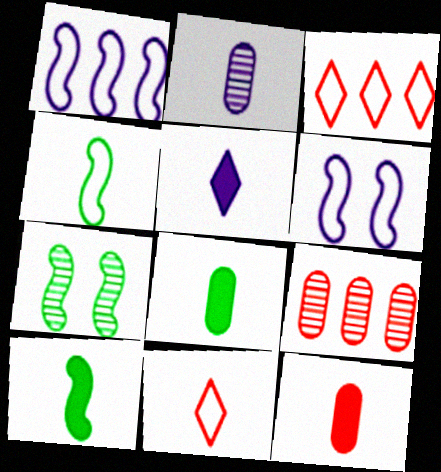[[2, 10, 11], 
[5, 10, 12]]